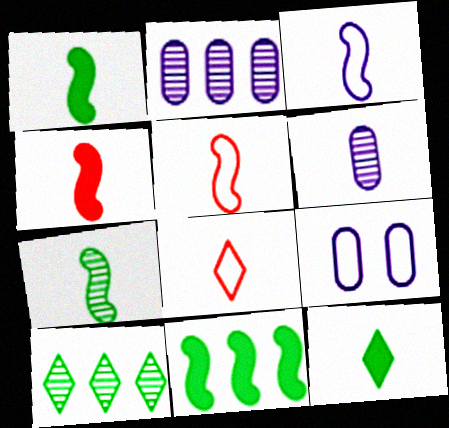[[1, 6, 8], 
[3, 4, 7], 
[4, 9, 10], 
[5, 6, 12]]